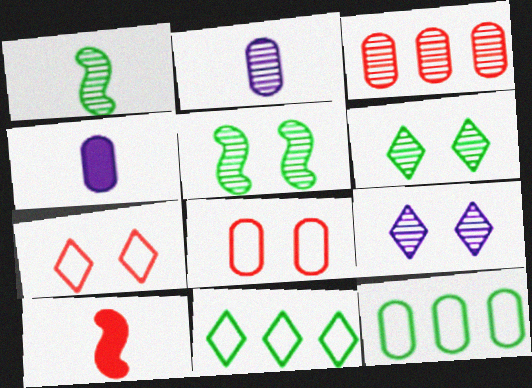[[1, 3, 9], 
[3, 7, 10], 
[9, 10, 12]]